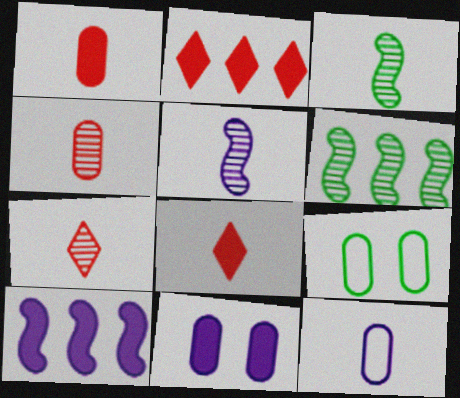[[2, 5, 9], 
[3, 8, 12], 
[7, 9, 10]]